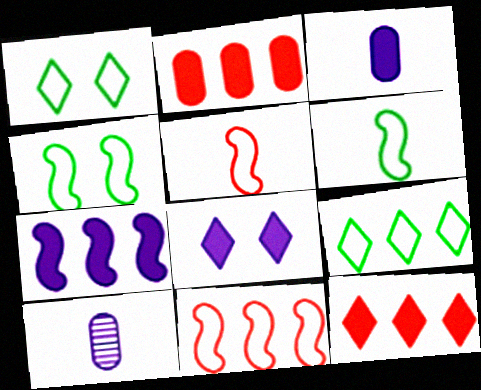[[3, 7, 8], 
[4, 10, 12]]